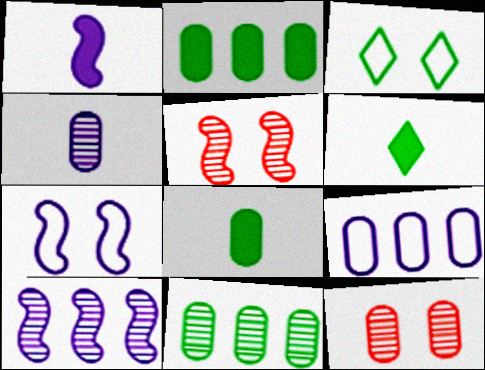[[1, 7, 10], 
[4, 11, 12], 
[5, 6, 9], 
[8, 9, 12]]